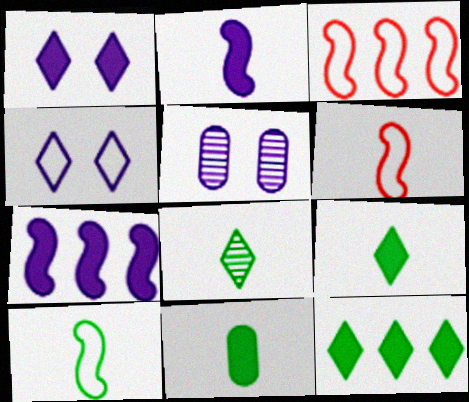[[3, 5, 9], 
[5, 6, 12], 
[8, 10, 11]]